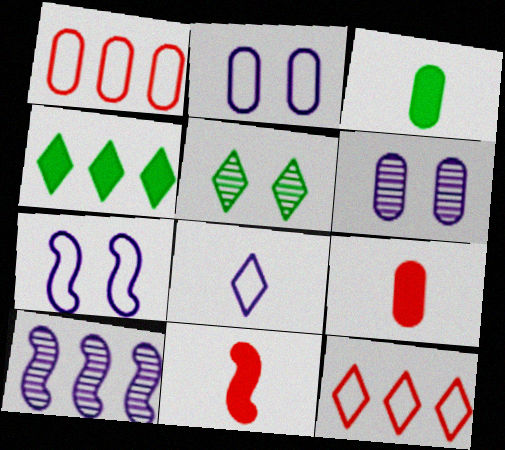[[1, 3, 6], 
[1, 4, 10]]